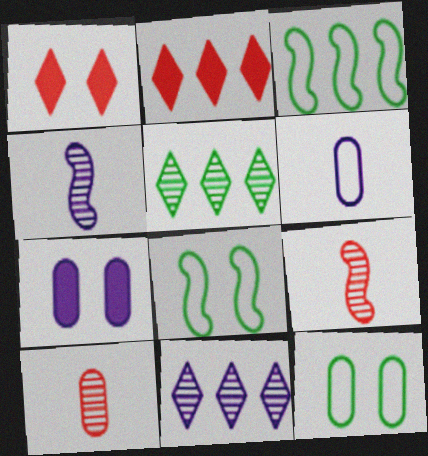[[2, 4, 12]]